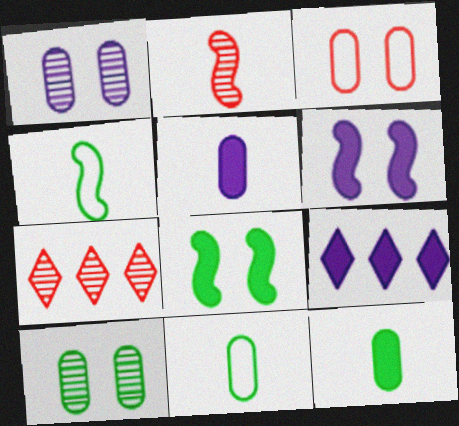[[5, 6, 9], 
[6, 7, 11]]